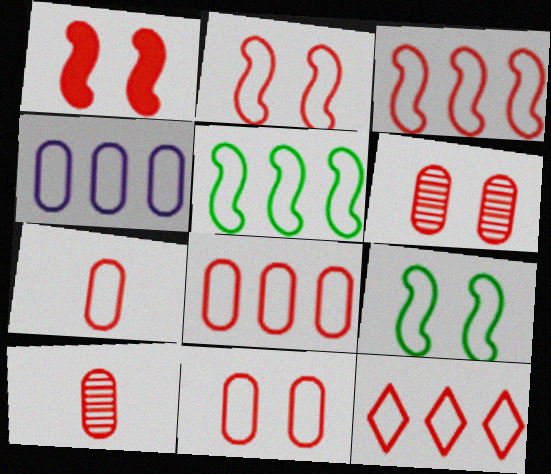[[1, 10, 12], 
[2, 7, 12], 
[3, 8, 12], 
[4, 5, 12], 
[7, 8, 11]]